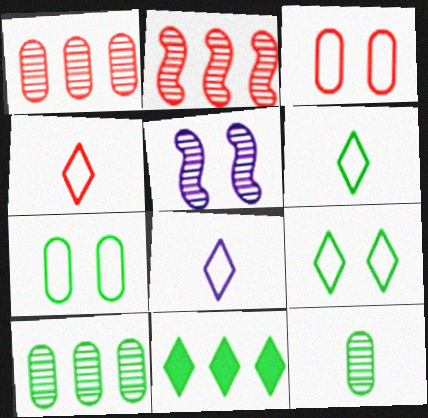[[4, 6, 8]]